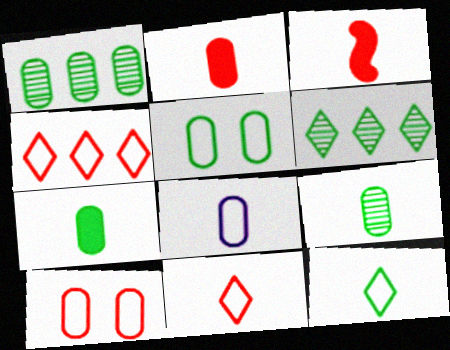[[1, 5, 7], 
[2, 8, 9]]